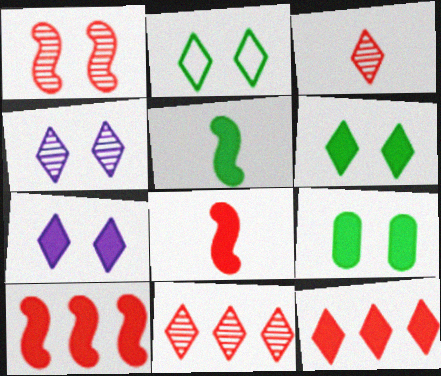[]